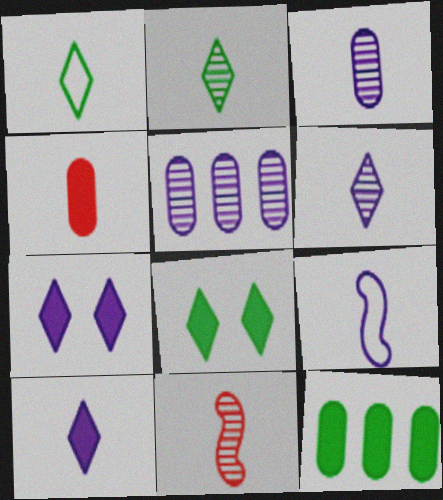[[2, 3, 11], 
[2, 4, 9], 
[3, 9, 10], 
[5, 7, 9]]